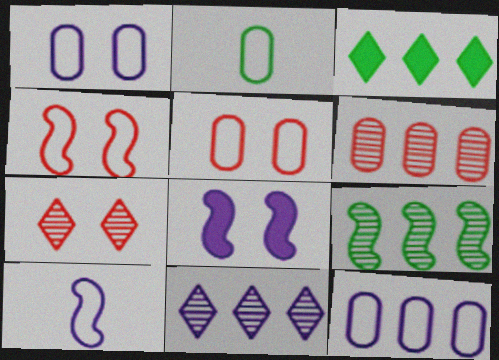[[2, 5, 12], 
[6, 9, 11]]